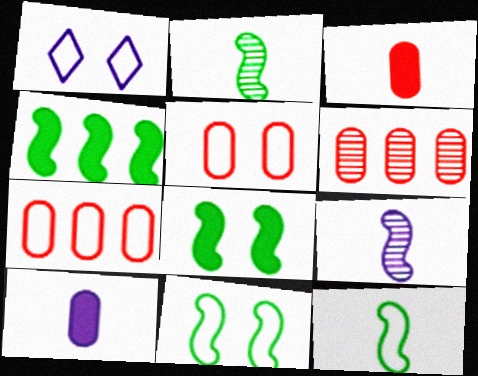[[1, 5, 11], 
[1, 7, 12], 
[2, 4, 11], 
[3, 5, 6]]